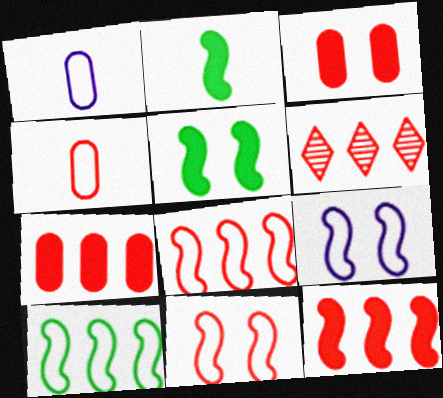[[1, 5, 6], 
[6, 7, 8]]